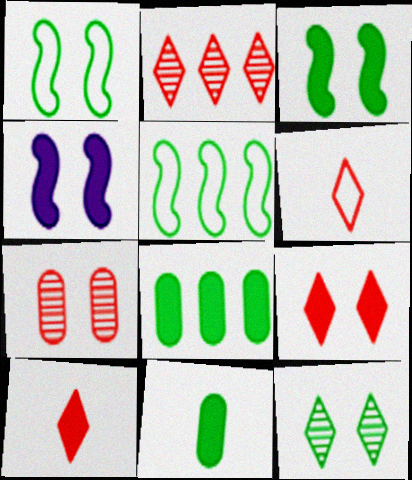[[2, 6, 9], 
[4, 8, 10], 
[5, 11, 12]]